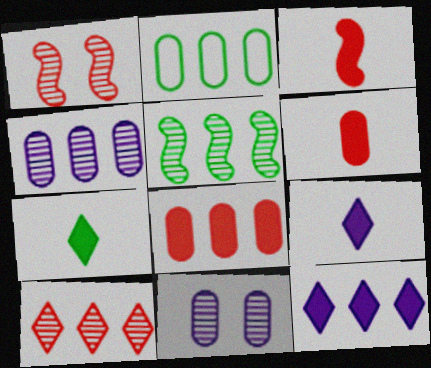[[1, 2, 9], 
[2, 4, 8], 
[2, 6, 11], 
[4, 5, 10]]